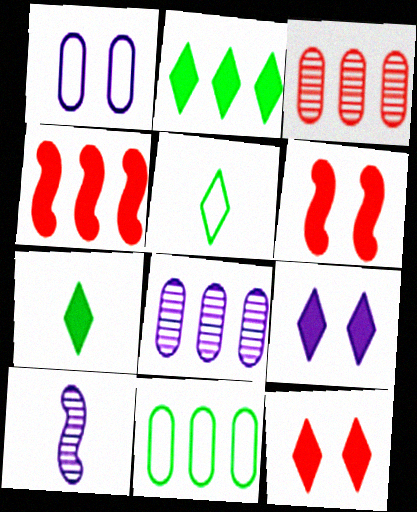[[5, 6, 8], 
[10, 11, 12]]